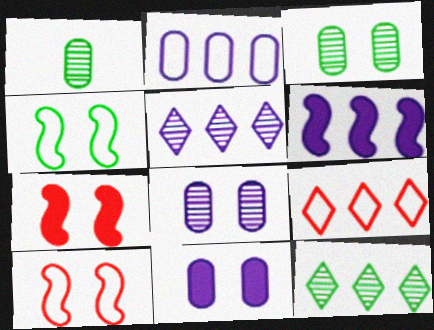[[2, 5, 6]]